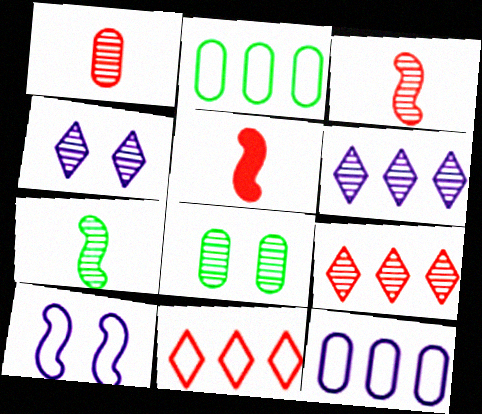[[2, 4, 5], 
[3, 6, 8]]